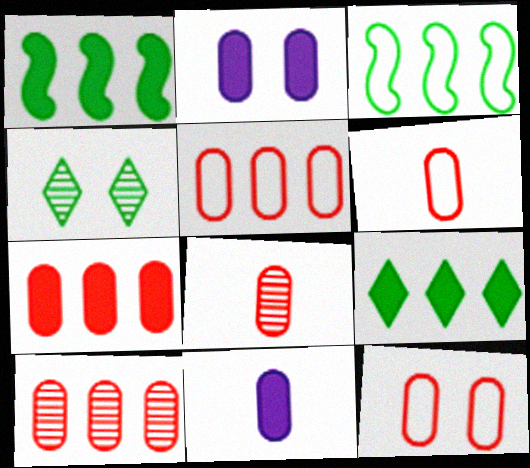[[5, 6, 12], 
[5, 7, 10], 
[7, 8, 12]]